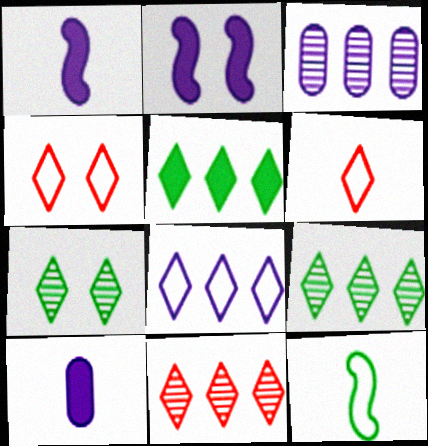[[5, 8, 11]]